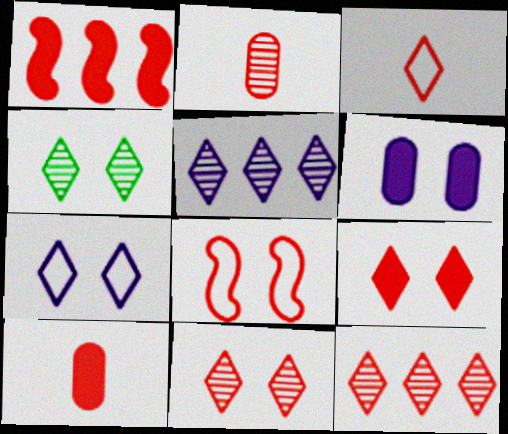[[1, 9, 10], 
[3, 9, 12], 
[4, 6, 8], 
[4, 7, 9], 
[8, 10, 12]]